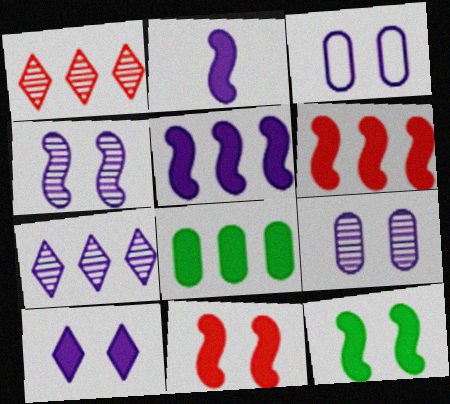[[2, 3, 7], 
[2, 6, 12], 
[3, 4, 10]]